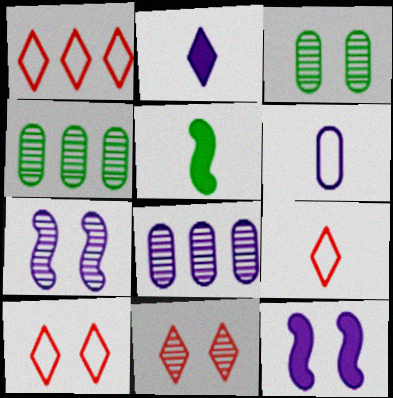[[1, 9, 10], 
[3, 7, 11], 
[3, 10, 12], 
[4, 9, 12], 
[5, 8, 10]]